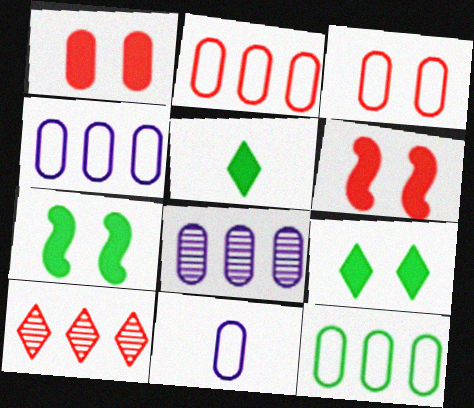[[2, 4, 12], 
[3, 11, 12], 
[7, 10, 11]]